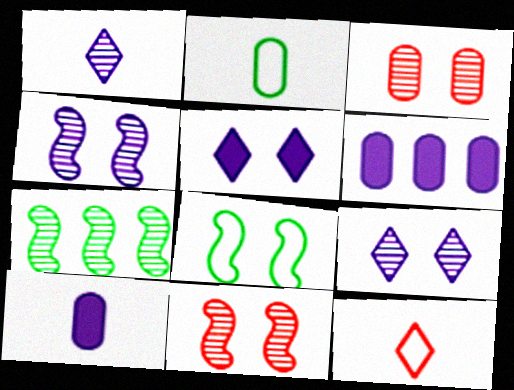[[1, 3, 7], 
[2, 3, 6], 
[3, 5, 8]]